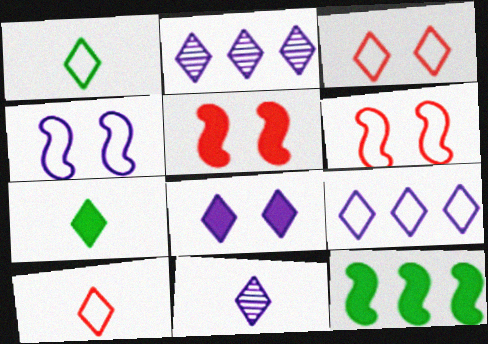[[1, 3, 9], 
[2, 3, 7], 
[7, 10, 11], 
[8, 9, 11]]